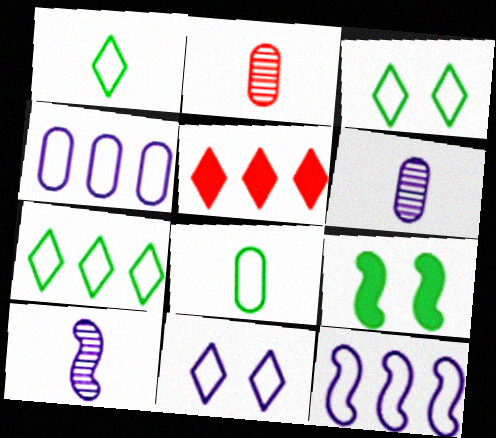[[1, 3, 7]]